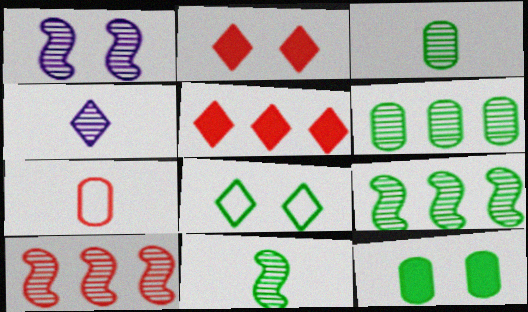[[1, 10, 11], 
[2, 7, 10], 
[4, 5, 8]]